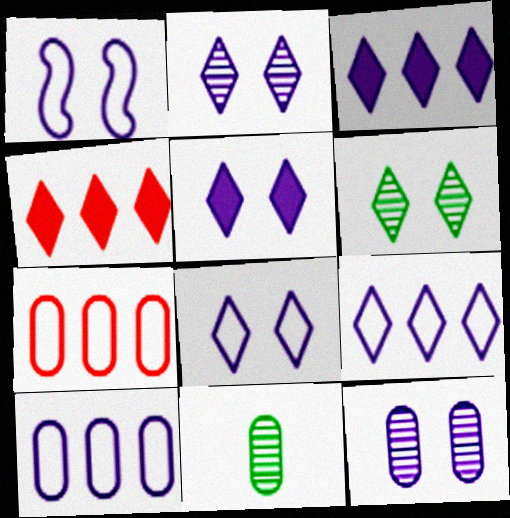[[1, 4, 11], 
[1, 5, 12], 
[2, 5, 8]]